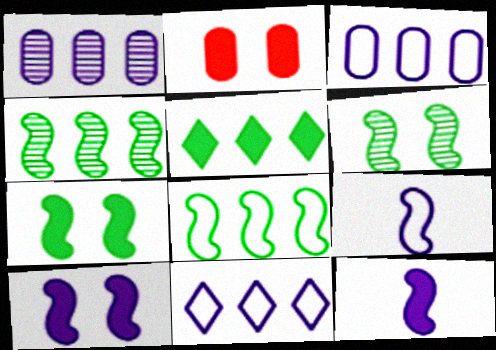[[2, 5, 12]]